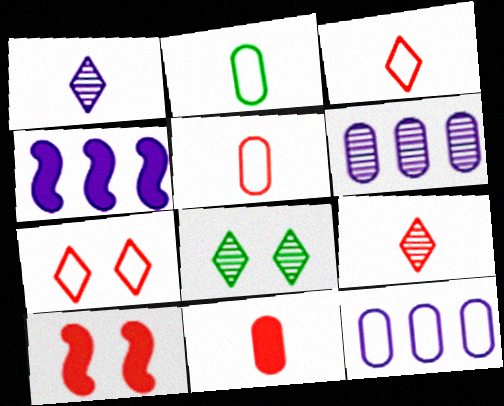[[4, 5, 8]]